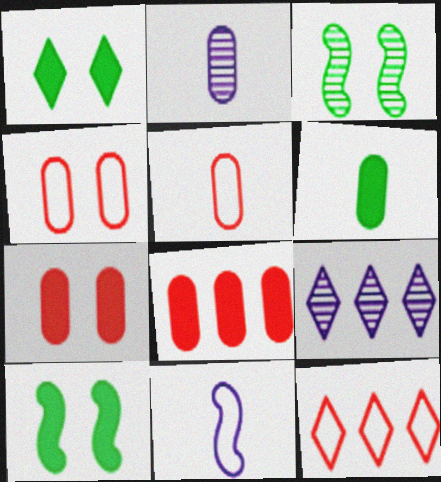[[2, 5, 6], 
[2, 10, 12], 
[5, 9, 10]]